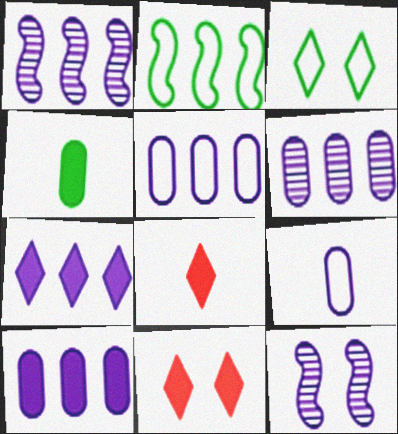[[1, 5, 7], 
[5, 6, 10], 
[7, 9, 12]]